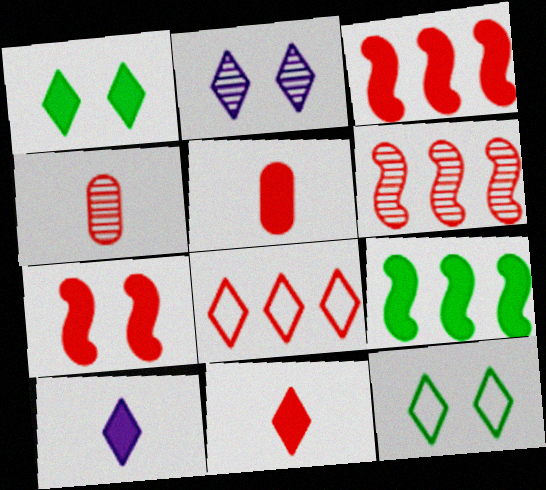[[4, 7, 8]]